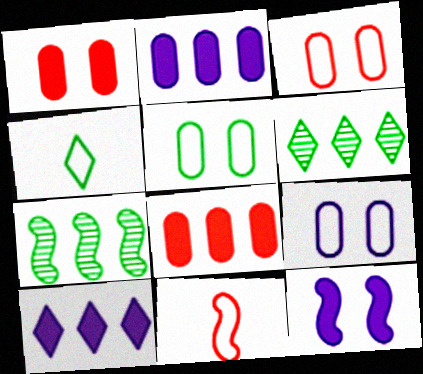[[3, 5, 9], 
[7, 11, 12]]